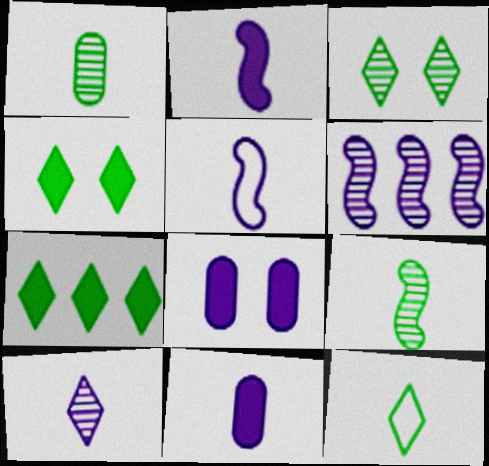[[3, 7, 12], 
[5, 10, 11]]